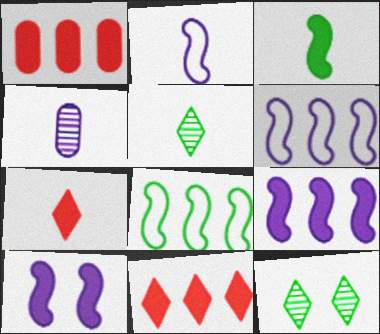[[1, 2, 12]]